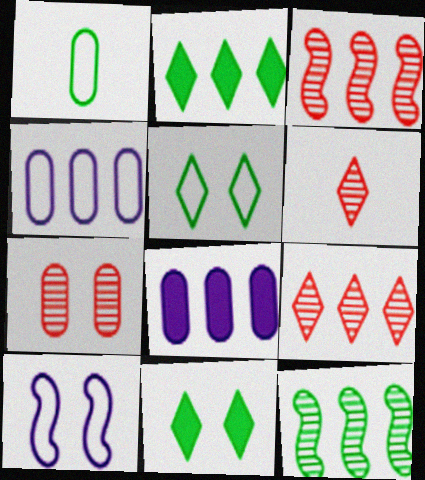[[1, 7, 8], 
[1, 11, 12], 
[2, 3, 4], 
[3, 6, 7], 
[7, 10, 11]]